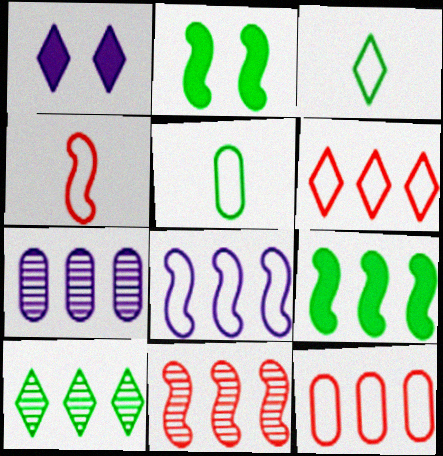[[1, 5, 11], 
[2, 5, 10], 
[6, 7, 9], 
[7, 10, 11], 
[8, 9, 11]]